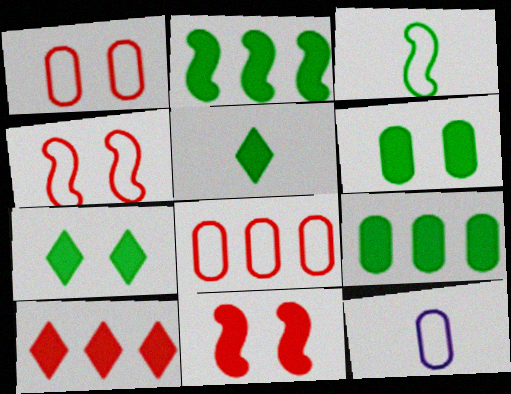[[2, 5, 6]]